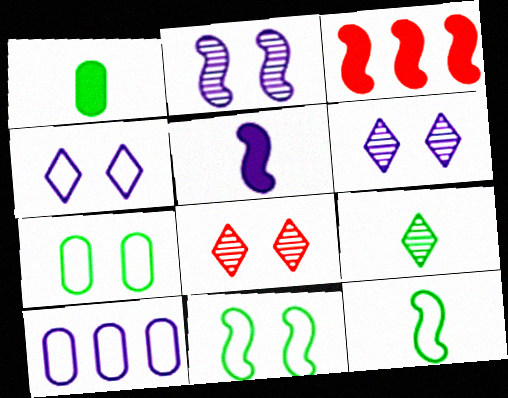[[1, 9, 12], 
[2, 3, 12], 
[5, 6, 10]]